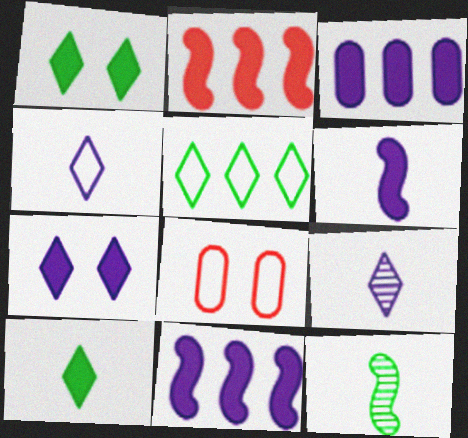[[3, 6, 7]]